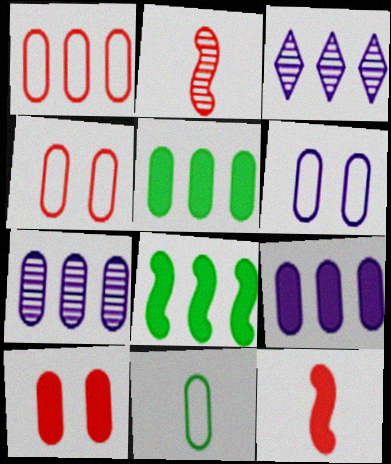[[1, 3, 8], 
[1, 5, 7], 
[1, 6, 11], 
[7, 10, 11]]